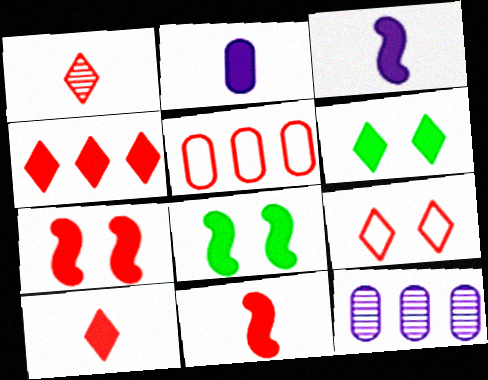[[1, 4, 9], 
[1, 5, 7], 
[2, 4, 8]]